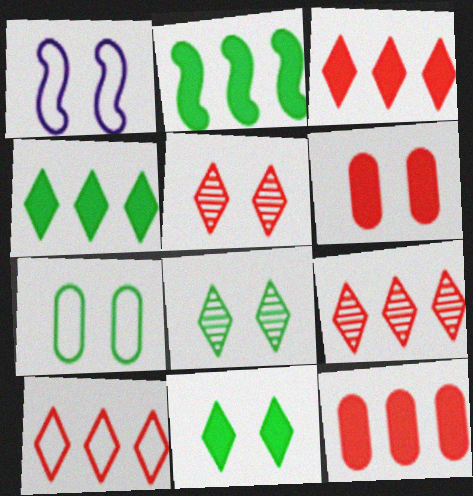[[1, 6, 8], 
[3, 9, 10]]